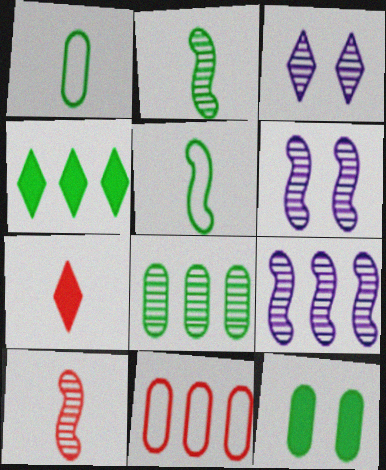[[1, 8, 12], 
[3, 8, 10], 
[4, 9, 11]]